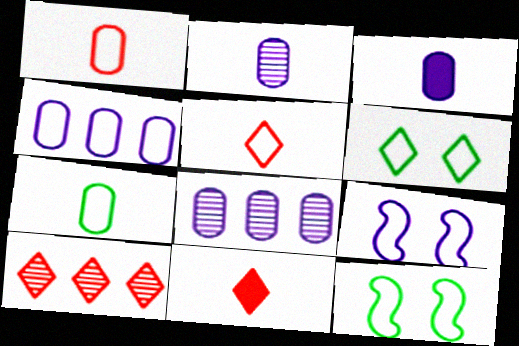[[3, 10, 12], 
[4, 5, 12], 
[8, 11, 12]]